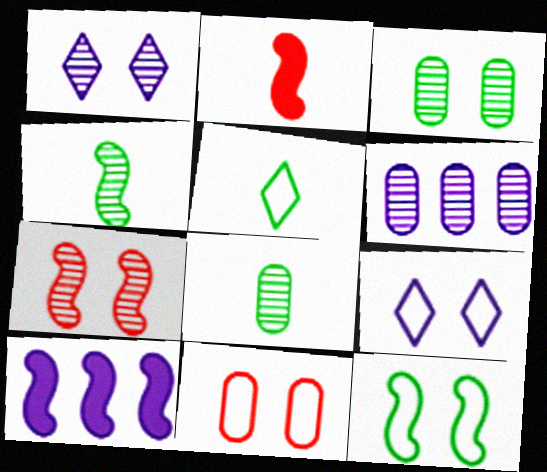[[1, 3, 7], 
[9, 11, 12]]